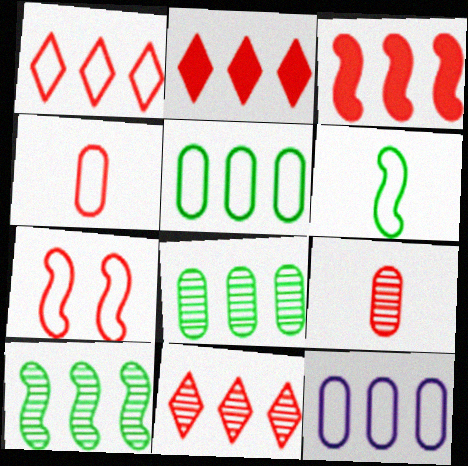[[1, 2, 11], 
[1, 4, 7], 
[2, 7, 9], 
[2, 10, 12]]